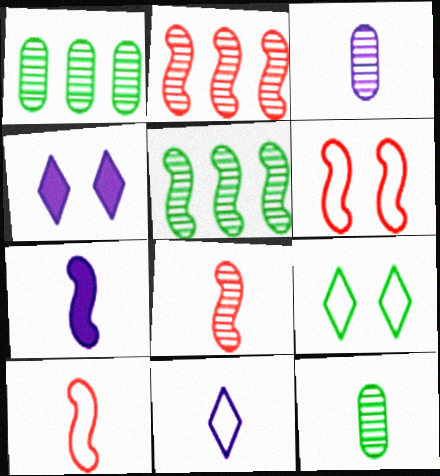[[1, 4, 10], 
[3, 7, 11], 
[5, 6, 7]]